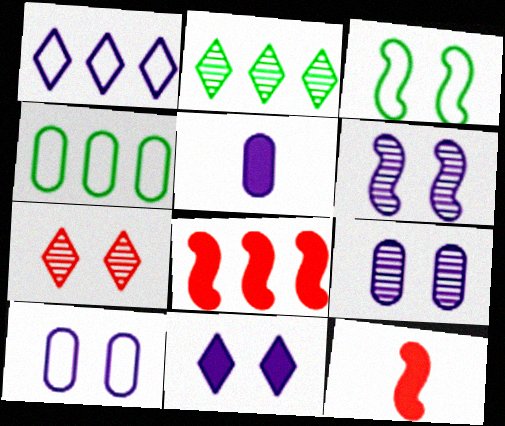[[1, 5, 6], 
[2, 10, 12], 
[6, 10, 11]]